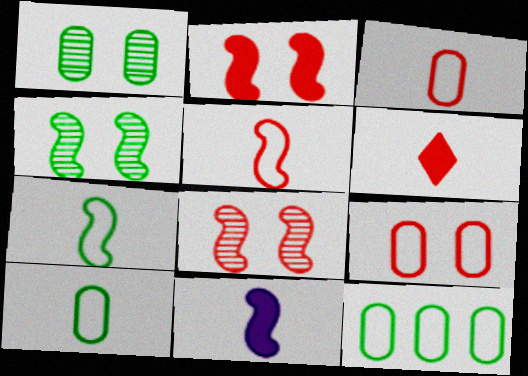[]